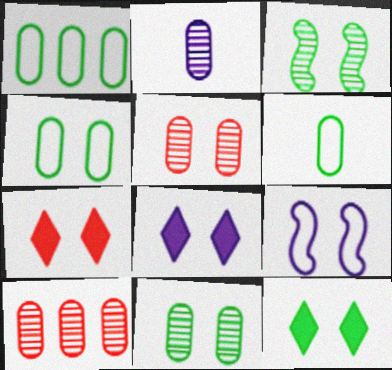[[1, 4, 6], 
[2, 10, 11], 
[3, 4, 12], 
[5, 9, 12], 
[7, 8, 12], 
[7, 9, 11]]